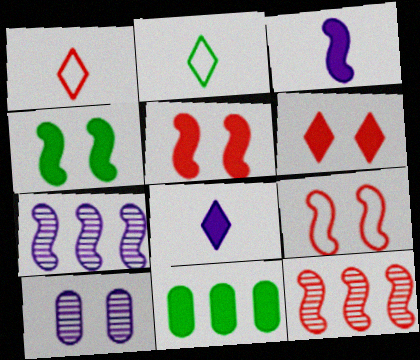[[3, 6, 11], 
[5, 8, 11]]